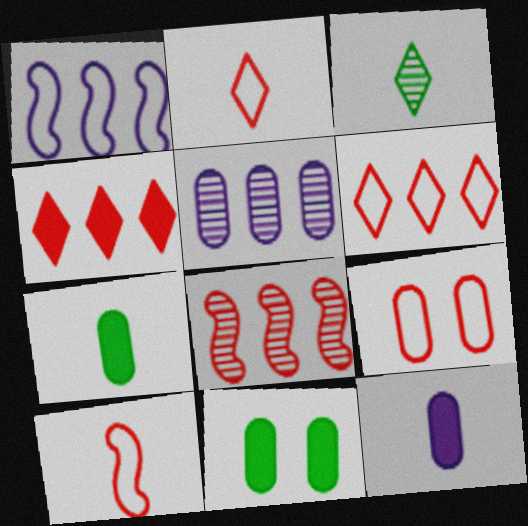[[3, 10, 12], 
[5, 7, 9], 
[6, 9, 10]]